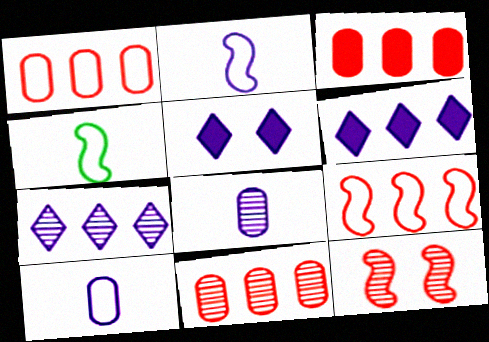[[1, 3, 11], 
[4, 5, 11]]